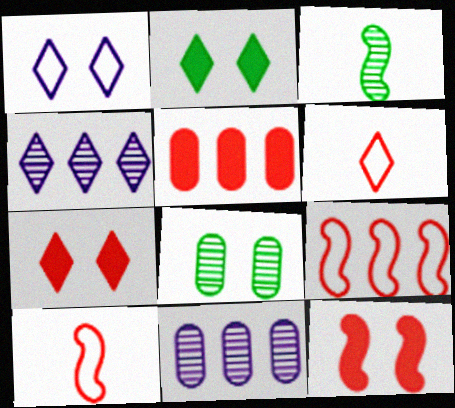[[1, 3, 5], 
[1, 8, 12], 
[2, 4, 6], 
[2, 10, 11]]